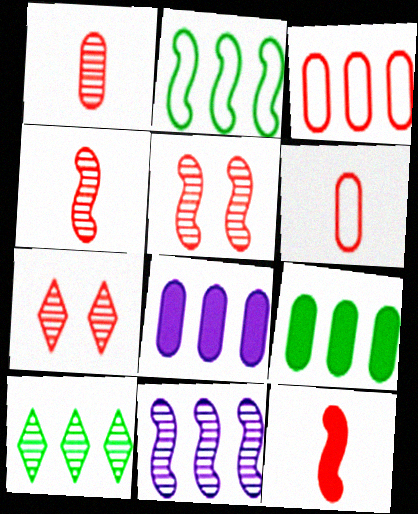[[2, 9, 10], 
[3, 7, 12]]